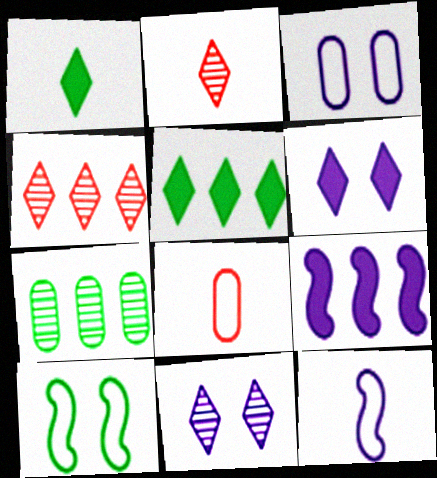[[1, 7, 10]]